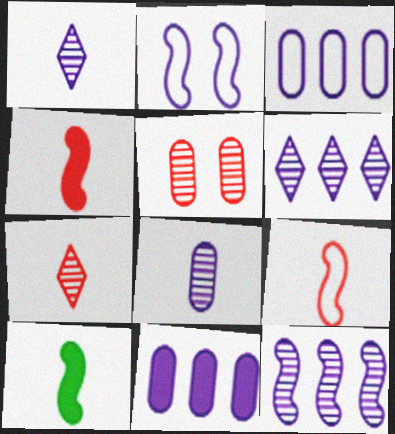[[1, 2, 11]]